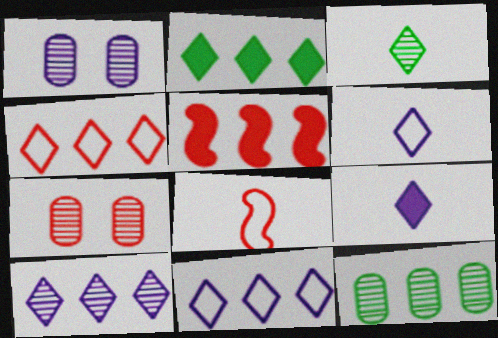[[1, 2, 8], 
[2, 4, 10], 
[5, 11, 12]]